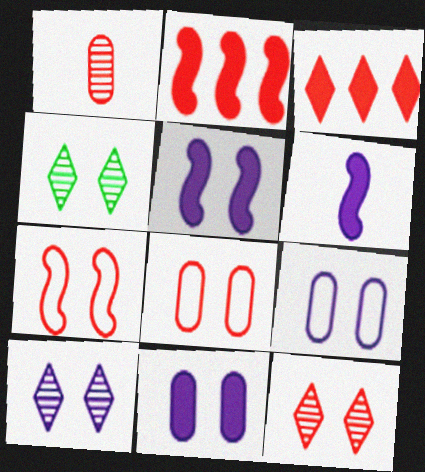[[1, 3, 7], 
[4, 5, 8], 
[4, 7, 11], 
[4, 10, 12], 
[5, 9, 10]]